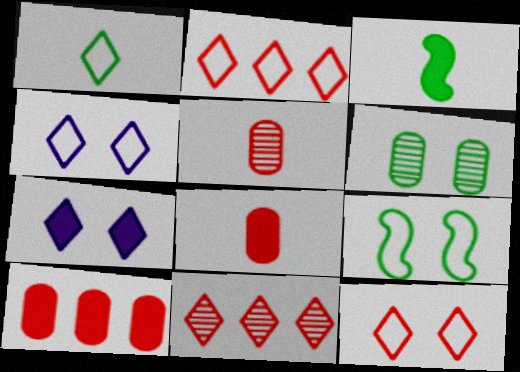[[1, 2, 4], 
[1, 7, 11], 
[3, 7, 10]]